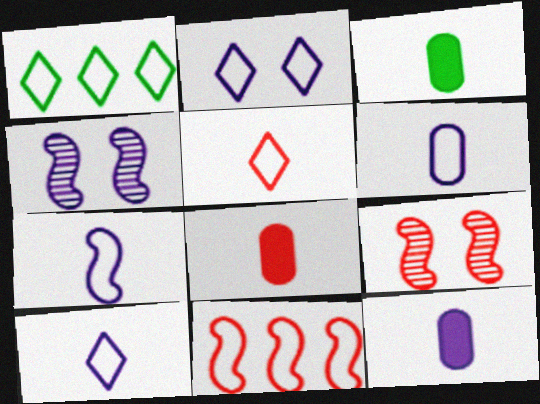[[1, 2, 5], 
[1, 4, 8], 
[1, 9, 12], 
[3, 8, 12], 
[6, 7, 10]]